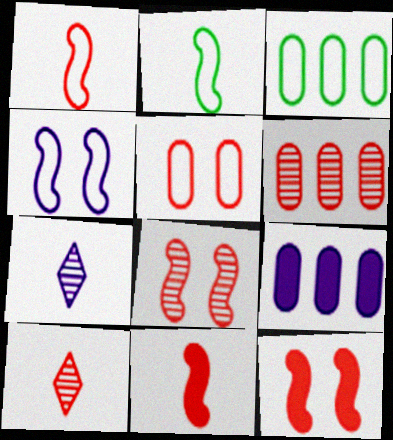[[3, 6, 9], 
[3, 7, 12], 
[4, 7, 9], 
[6, 8, 10]]